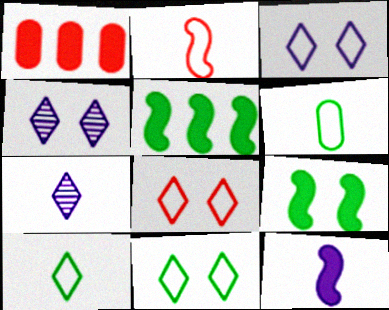[[3, 8, 11]]